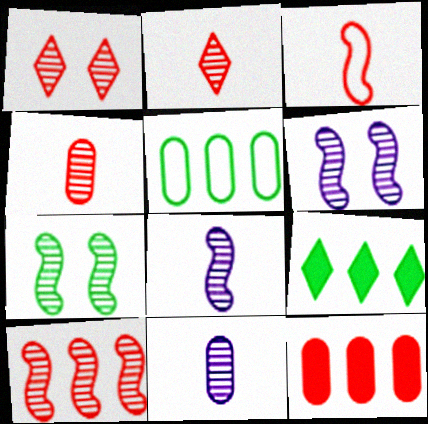[[1, 3, 12], 
[1, 4, 10], 
[7, 8, 10]]